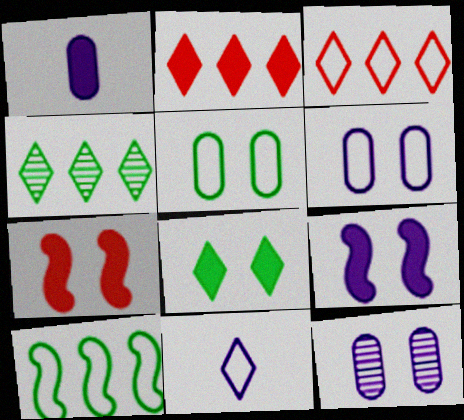[]